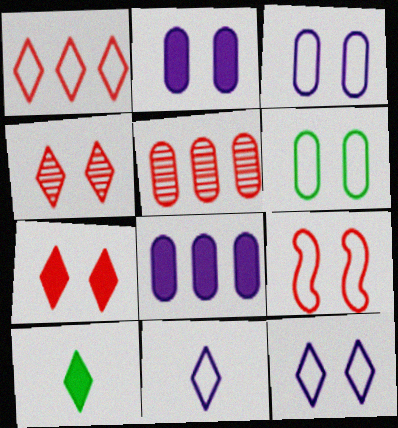[[6, 9, 12]]